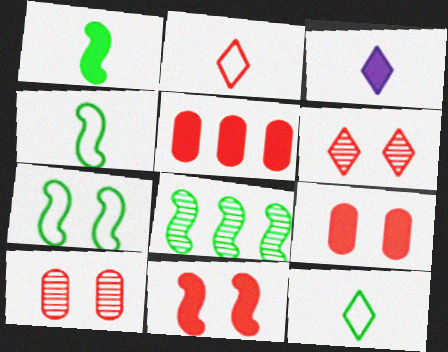[[1, 7, 8]]